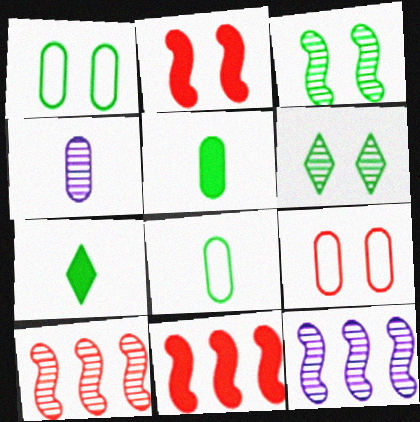[[4, 6, 10], 
[7, 9, 12]]